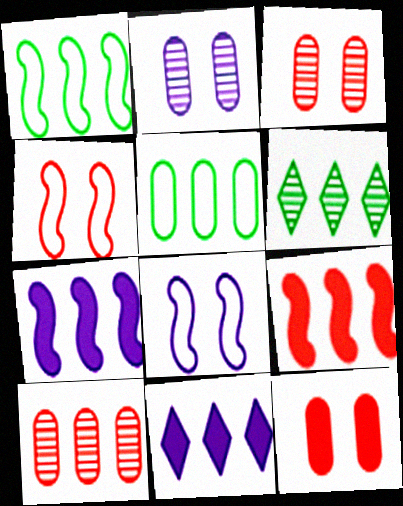[[1, 10, 11]]